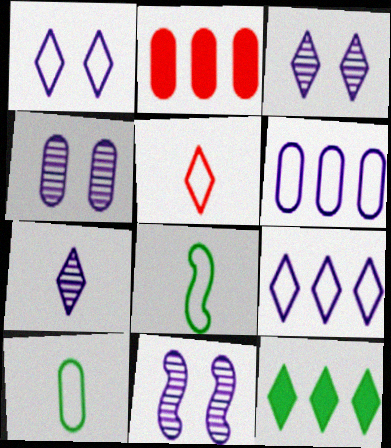[[2, 3, 8], 
[2, 4, 10], 
[3, 4, 11], 
[3, 5, 12]]